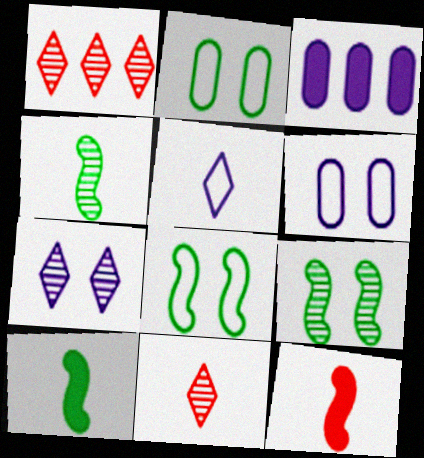[[1, 6, 10], 
[3, 8, 11]]